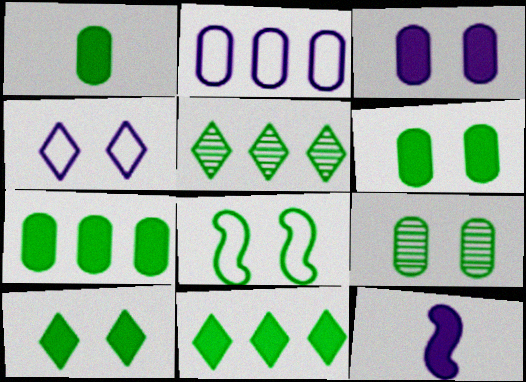[[1, 5, 8], 
[1, 6, 7], 
[8, 9, 10]]